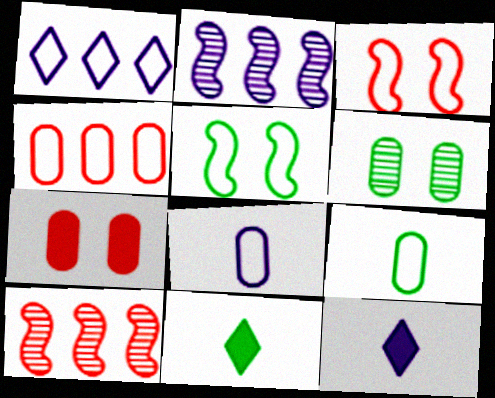[[1, 3, 9]]